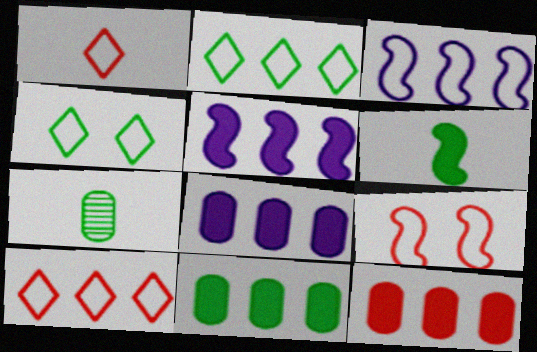[[8, 11, 12]]